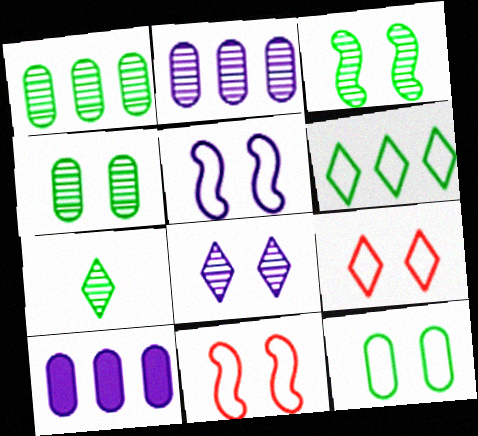[[1, 3, 7], 
[5, 9, 12], 
[7, 10, 11]]